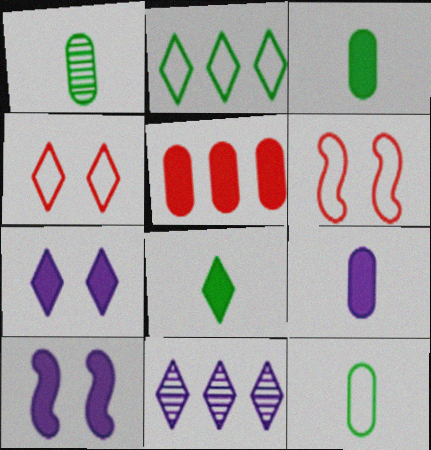[[1, 3, 12], 
[3, 6, 11], 
[4, 8, 11], 
[5, 8, 10]]